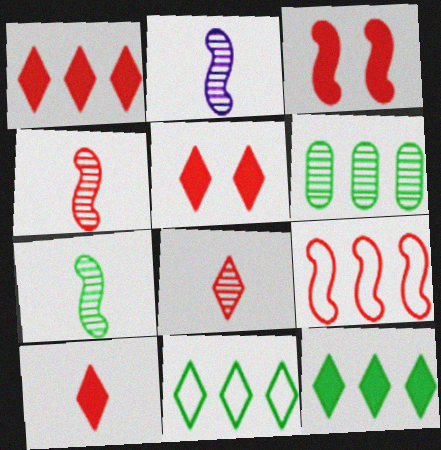[[1, 5, 10], 
[2, 4, 7], 
[3, 4, 9]]